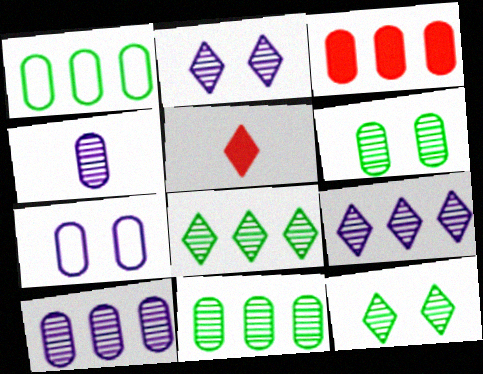[[1, 3, 10]]